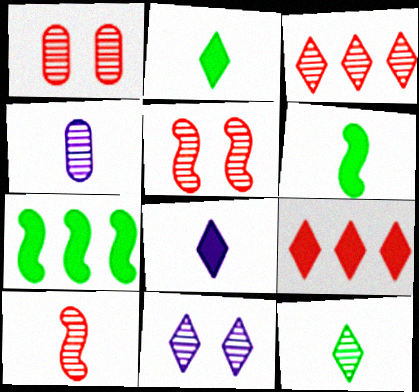[[1, 3, 10], 
[3, 11, 12], 
[4, 10, 12]]